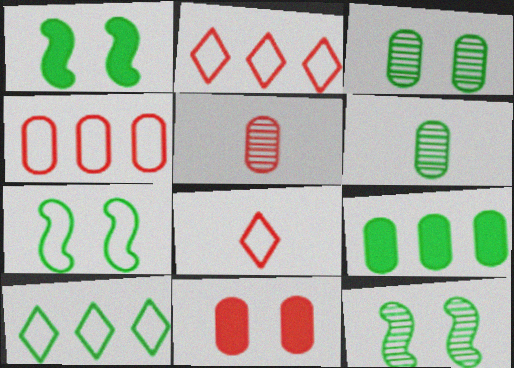[[1, 6, 10], 
[1, 7, 12], 
[4, 5, 11]]